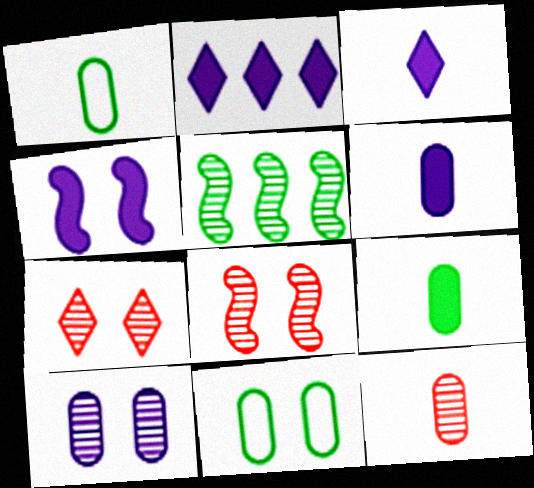[[1, 2, 8], 
[1, 6, 12], 
[2, 4, 6], 
[4, 7, 11]]